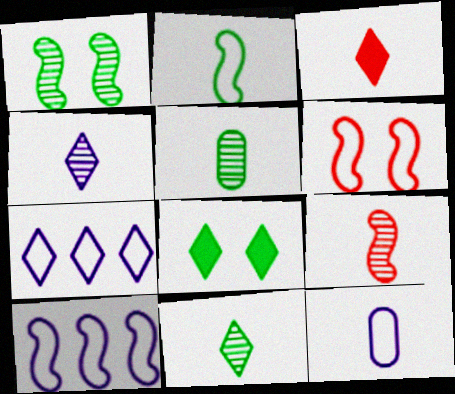[[2, 6, 10], 
[4, 5, 9]]